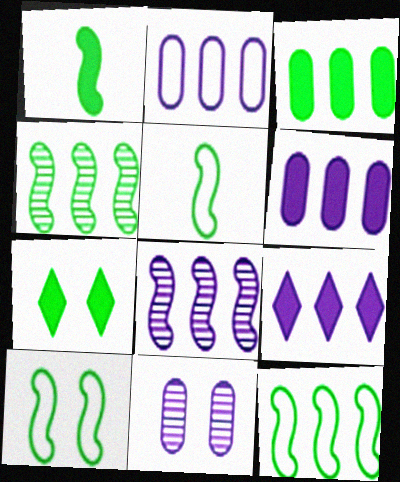[[1, 3, 7], 
[1, 4, 10], 
[2, 8, 9], 
[5, 10, 12]]